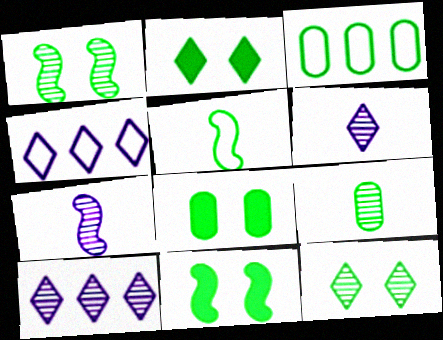[[2, 8, 11], 
[3, 8, 9]]